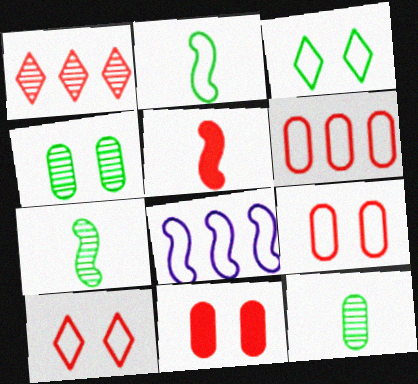[[1, 5, 9]]